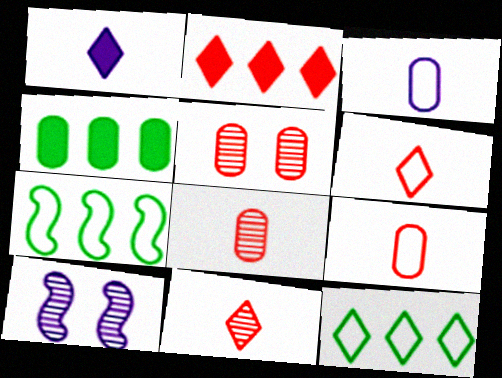[[1, 5, 7], 
[3, 4, 5], 
[4, 6, 10]]